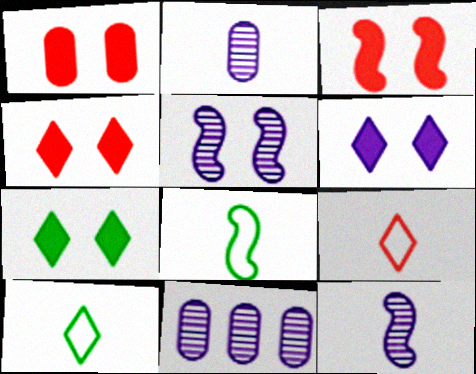[[1, 3, 4], 
[3, 10, 11], 
[4, 6, 7], 
[4, 8, 11]]